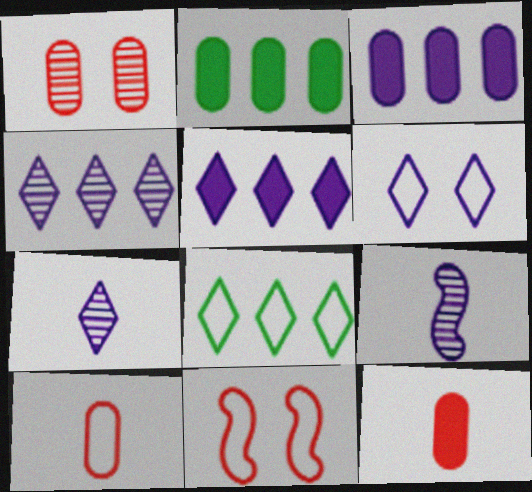[[2, 7, 11], 
[3, 6, 9], 
[5, 6, 7]]